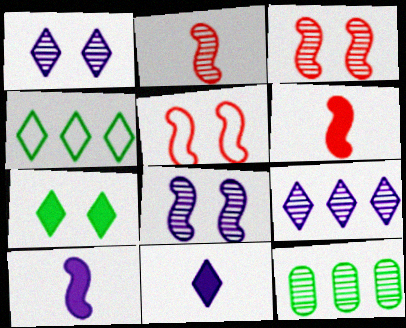[[1, 2, 12], 
[5, 11, 12]]